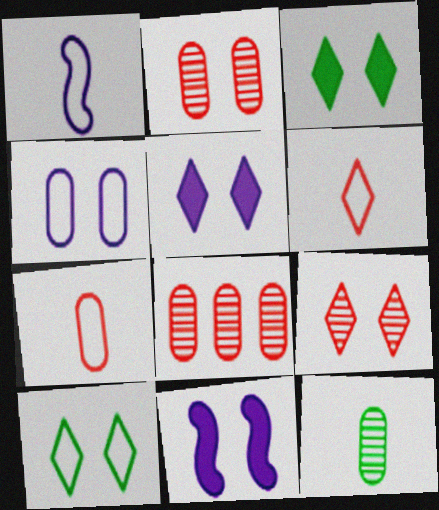[[1, 3, 8], 
[2, 10, 11], 
[5, 9, 10]]